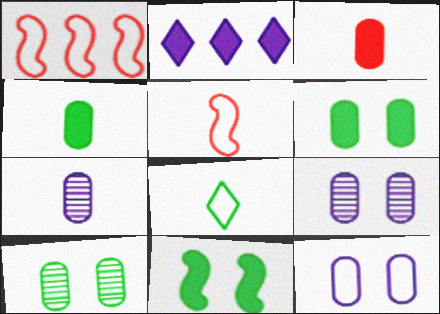[[1, 8, 12], 
[2, 3, 11], 
[2, 5, 10]]